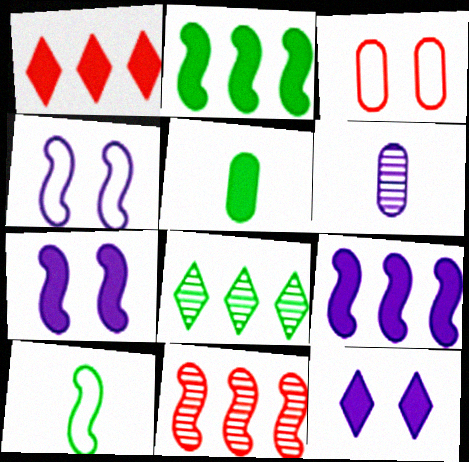[[1, 5, 7], 
[7, 10, 11]]